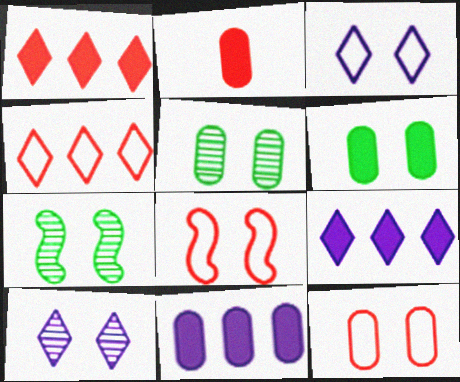[[2, 6, 11], 
[6, 8, 10]]